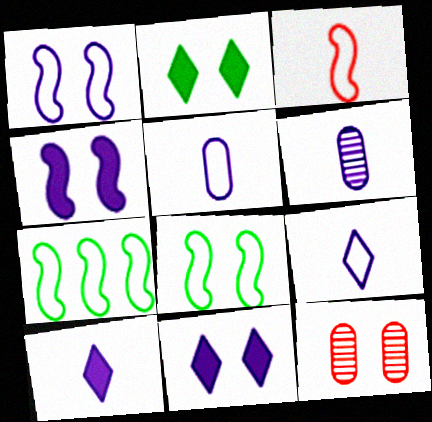[[1, 2, 12], 
[1, 3, 7], 
[7, 10, 12], 
[8, 11, 12]]